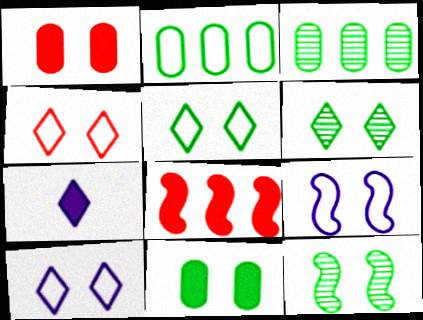[[1, 6, 9], 
[1, 10, 12], 
[4, 5, 10], 
[5, 11, 12], 
[7, 8, 11]]